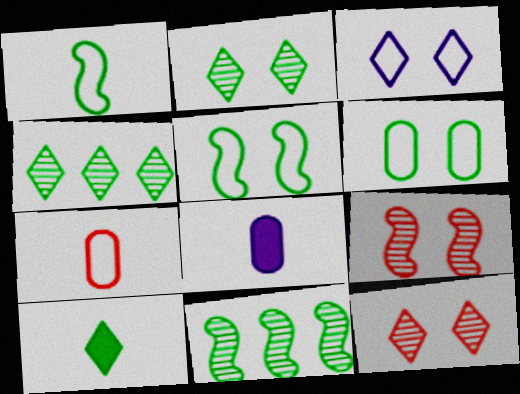[[6, 10, 11]]